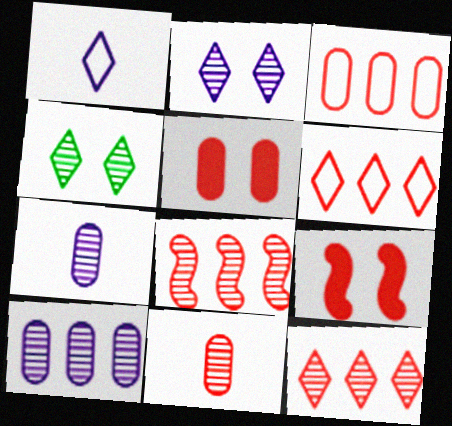[[3, 5, 11], 
[4, 7, 8], 
[6, 9, 11]]